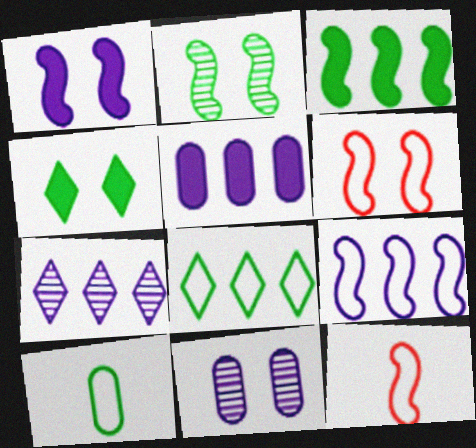[[1, 2, 6], 
[4, 6, 11], 
[5, 7, 9]]